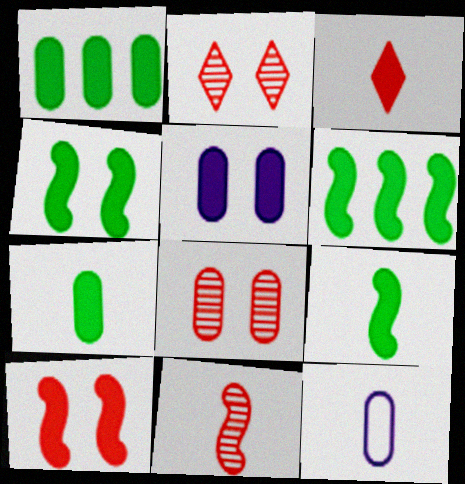[[1, 8, 12], 
[2, 6, 12], 
[3, 5, 6], 
[4, 6, 9]]